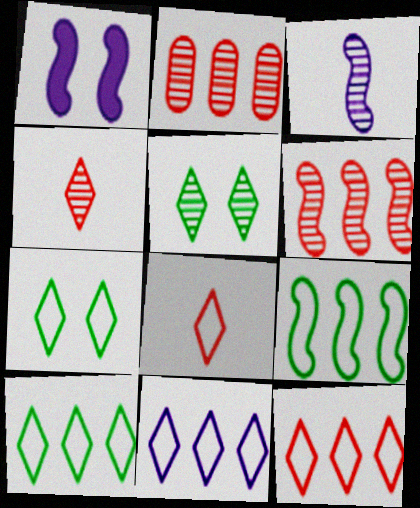[[2, 3, 5], 
[7, 8, 11], 
[10, 11, 12]]